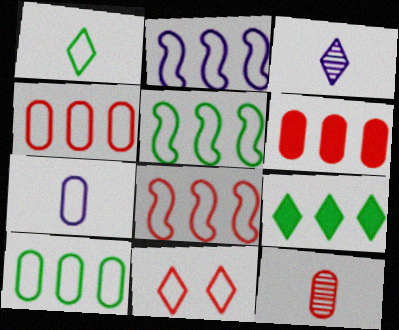[[2, 5, 8], 
[3, 9, 11], 
[5, 7, 11]]